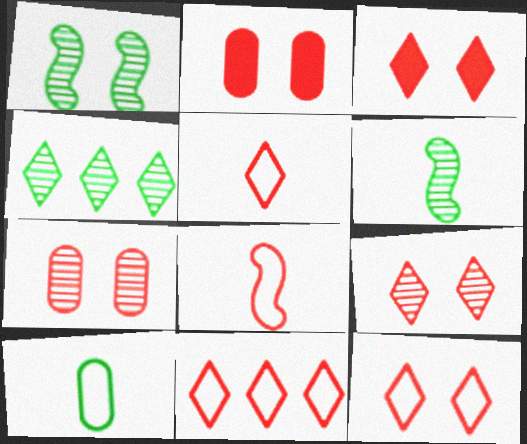[[3, 9, 12], 
[5, 11, 12]]